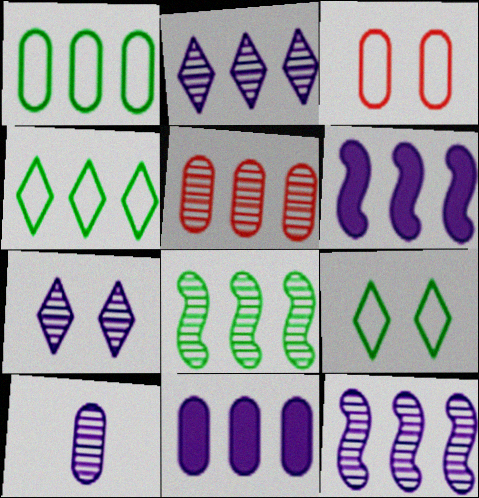[[1, 5, 11], 
[2, 5, 8], 
[4, 5, 6], 
[7, 10, 12]]